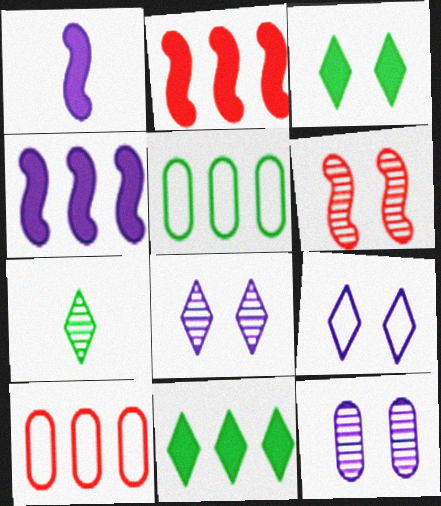[]